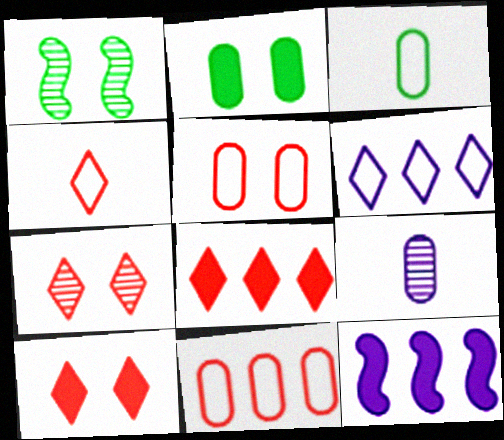[[2, 9, 11], 
[3, 7, 12], 
[4, 7, 8]]